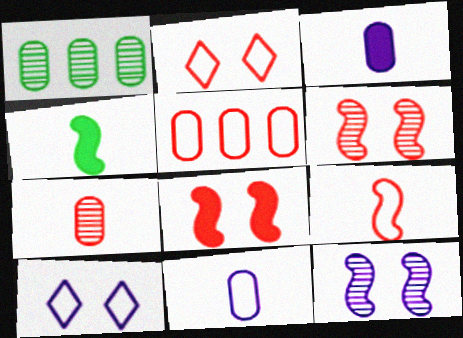[[2, 5, 9]]